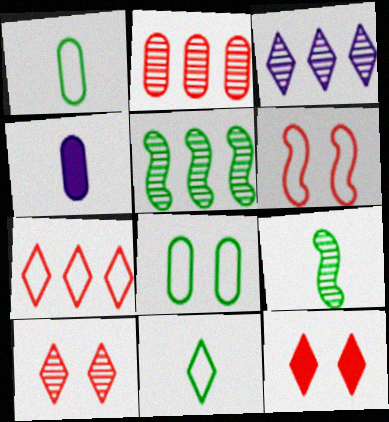[[2, 3, 5], 
[2, 4, 8], 
[3, 11, 12]]